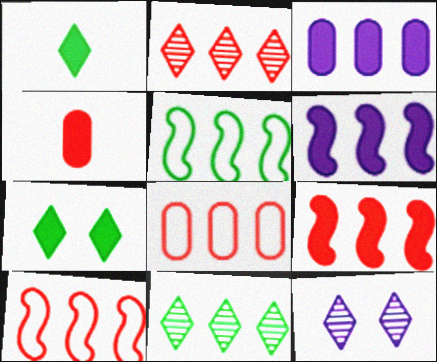[[2, 3, 5], 
[2, 8, 9], 
[3, 10, 11], 
[4, 5, 12], 
[4, 6, 7], 
[6, 8, 11]]